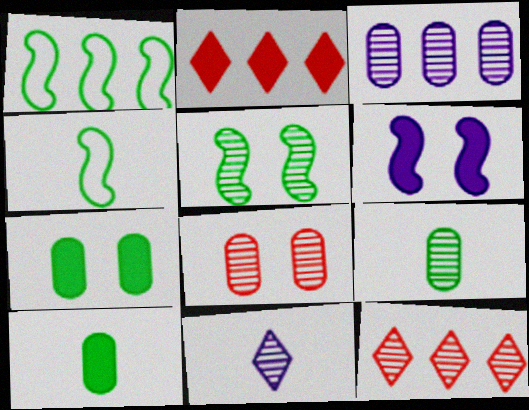[[1, 2, 3], 
[2, 6, 10], 
[3, 8, 9]]